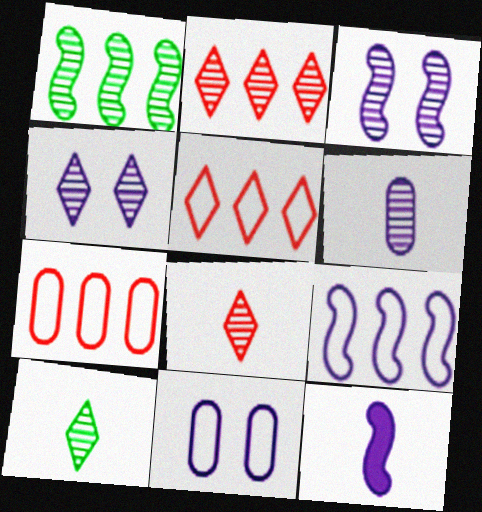[[2, 4, 10], 
[3, 9, 12]]